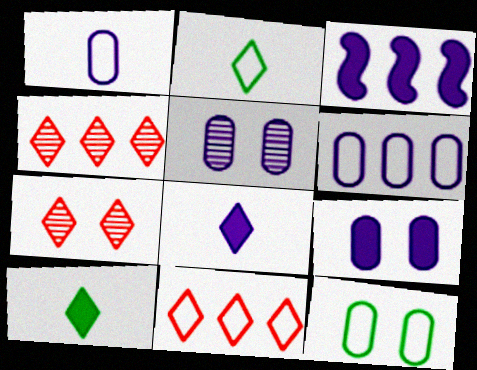[[3, 8, 9]]